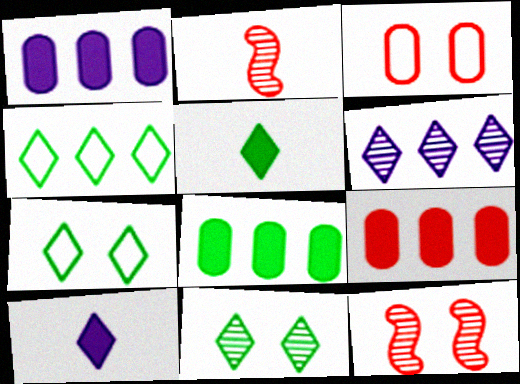[[1, 2, 7], 
[1, 8, 9], 
[4, 5, 11]]